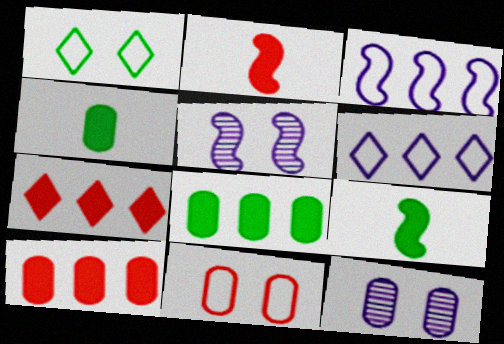[]